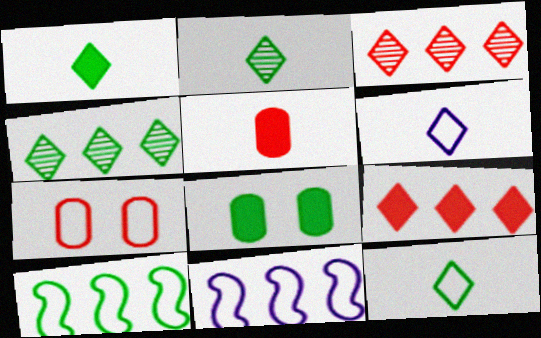[[1, 2, 12], 
[2, 8, 10], 
[6, 7, 10], 
[7, 11, 12]]